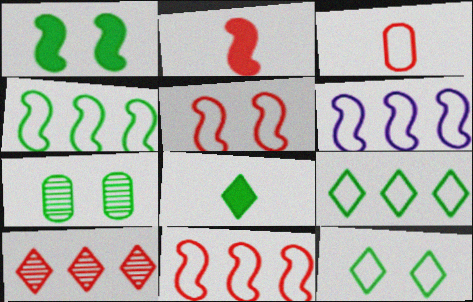[[1, 7, 12], 
[3, 6, 12], 
[4, 6, 11], 
[4, 7, 8]]